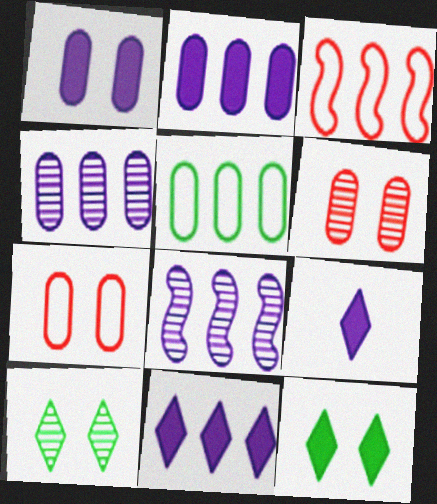[]